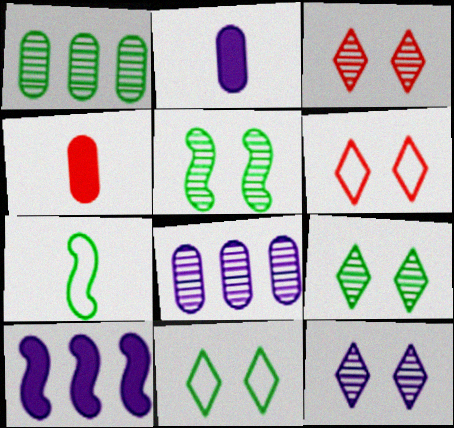[[3, 9, 12]]